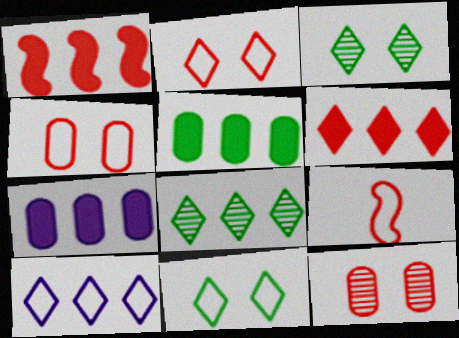[[3, 7, 9], 
[6, 8, 10], 
[6, 9, 12]]